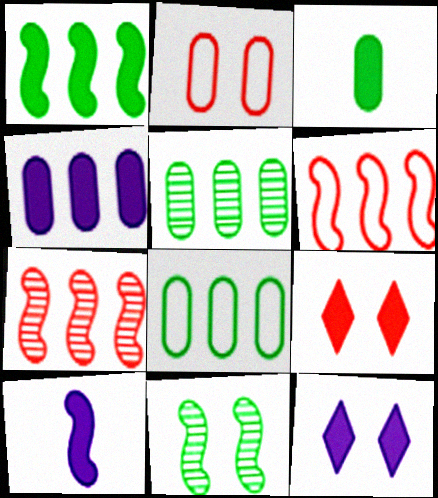[[2, 11, 12], 
[4, 10, 12], 
[6, 10, 11]]